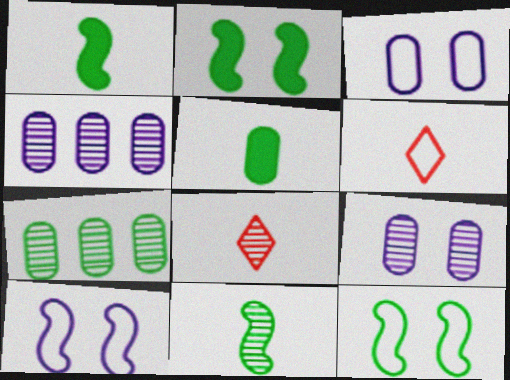[[2, 4, 6]]